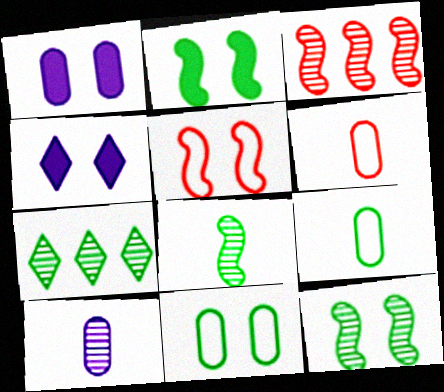[[2, 7, 9], 
[3, 4, 9]]